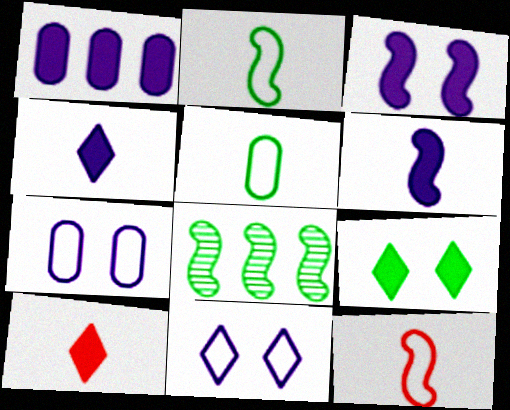[[1, 3, 4], 
[3, 8, 12], 
[5, 8, 9], 
[7, 8, 10]]